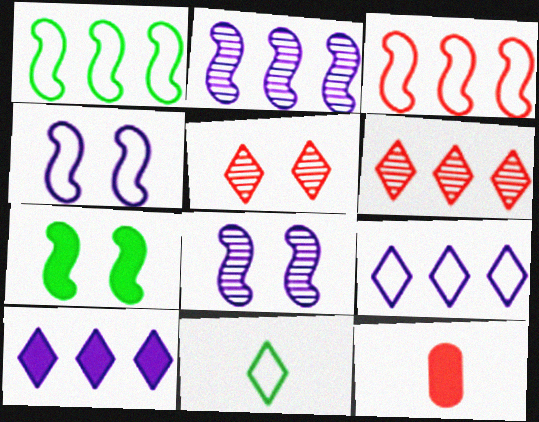[[3, 5, 12], 
[5, 10, 11], 
[7, 10, 12]]